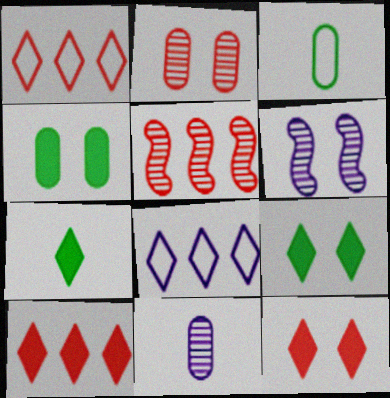[[3, 6, 10]]